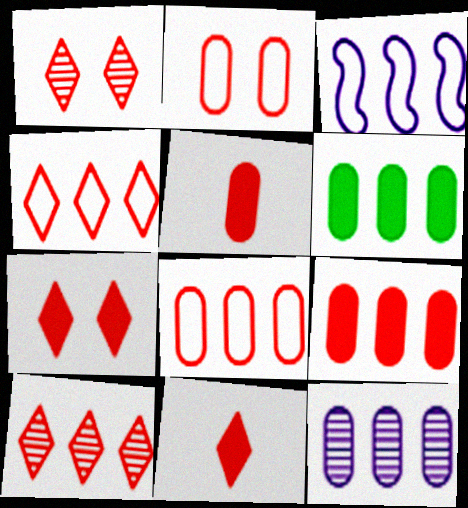[[1, 4, 11], 
[3, 6, 10], 
[6, 8, 12]]